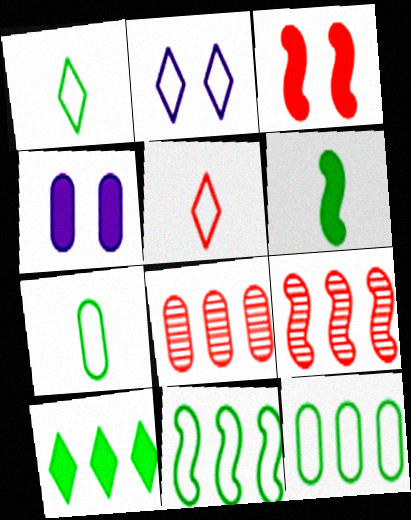[[1, 4, 9], 
[2, 6, 8], 
[3, 5, 8], 
[4, 7, 8]]